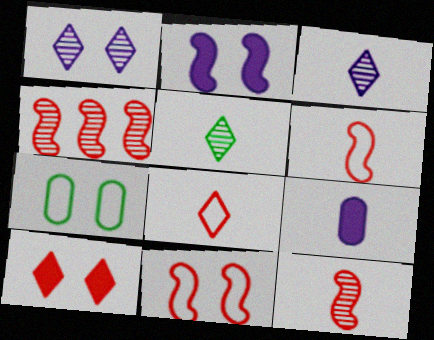[[5, 6, 9]]